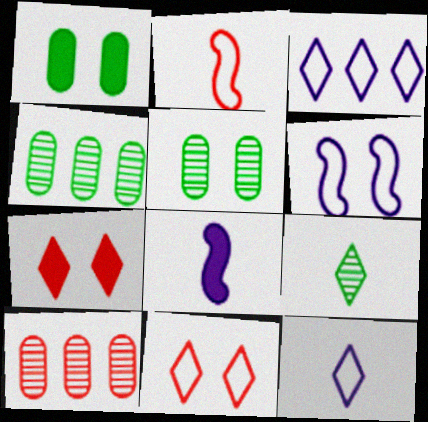[[2, 7, 10], 
[3, 7, 9], 
[4, 8, 11], 
[5, 6, 7]]